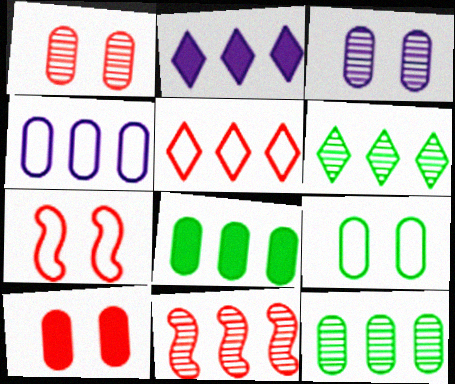[[2, 5, 6], 
[3, 9, 10]]